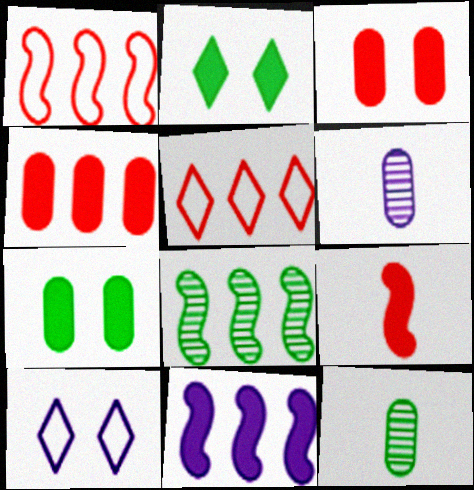[[1, 2, 6], 
[1, 8, 11], 
[6, 10, 11]]